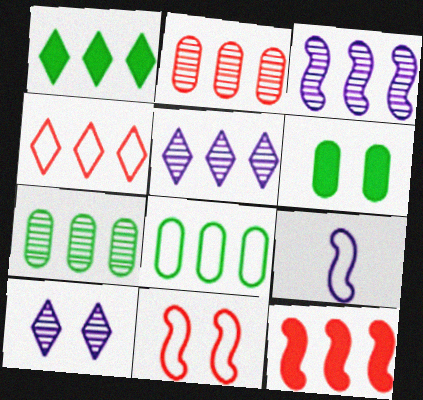[[1, 4, 5], 
[2, 4, 12], 
[5, 8, 12], 
[6, 10, 11]]